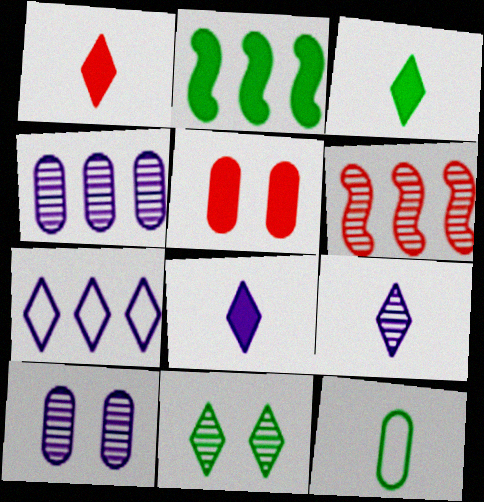[[1, 3, 8], 
[1, 7, 11], 
[2, 5, 8], 
[2, 11, 12], 
[4, 5, 12]]